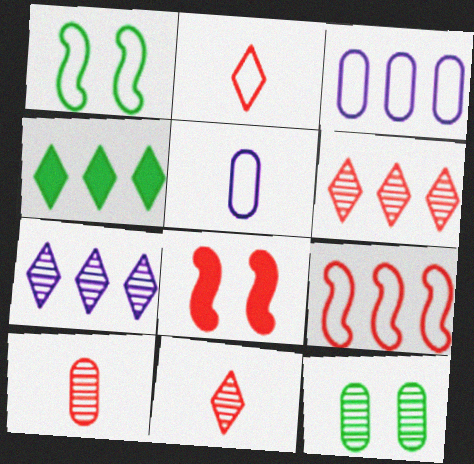[[1, 2, 3]]